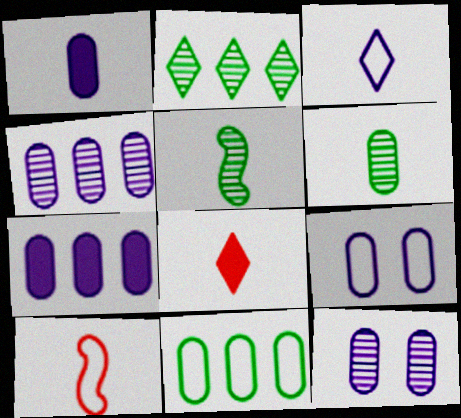[[1, 4, 9]]